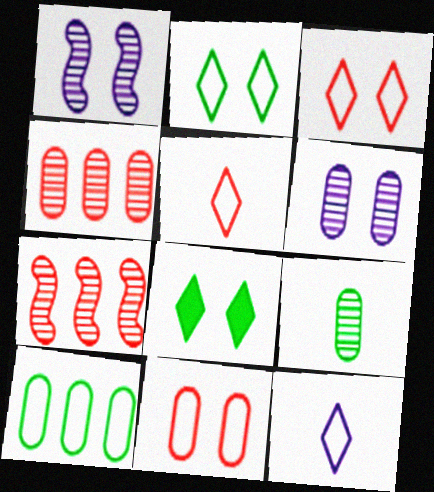[[1, 8, 11], 
[4, 6, 9]]